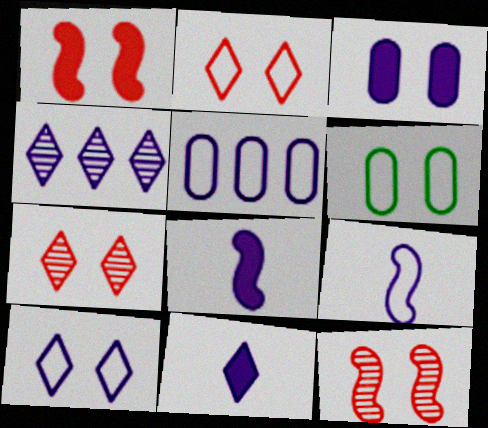[[3, 4, 9], 
[4, 10, 11], 
[5, 9, 10]]